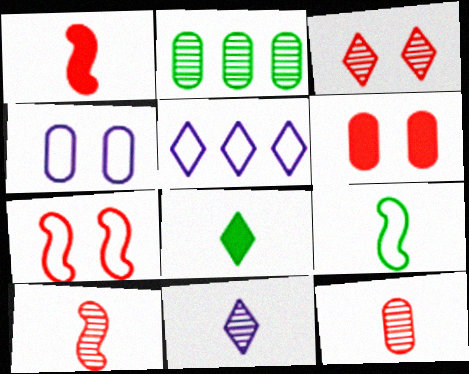[[3, 5, 8], 
[3, 6, 7]]